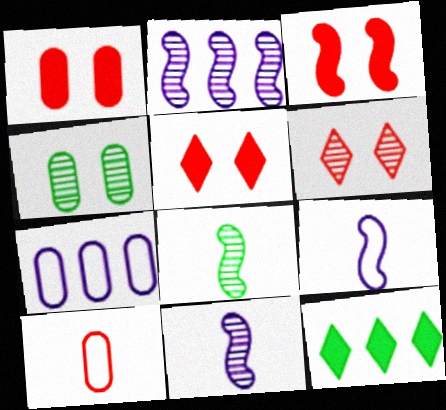[[1, 3, 5], 
[5, 7, 8]]